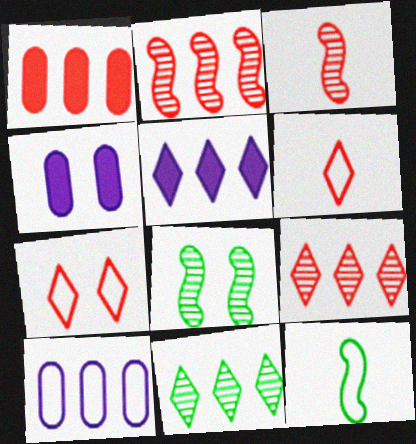[[1, 3, 7], 
[4, 7, 8], 
[4, 9, 12], 
[7, 10, 12]]